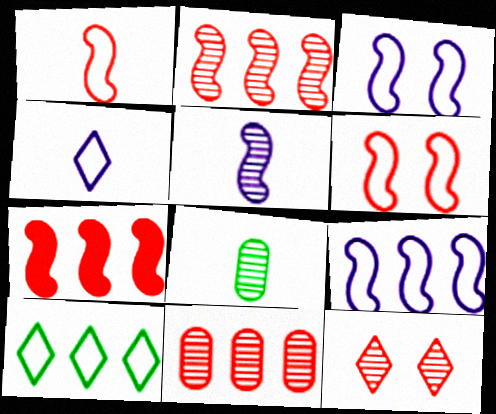[]